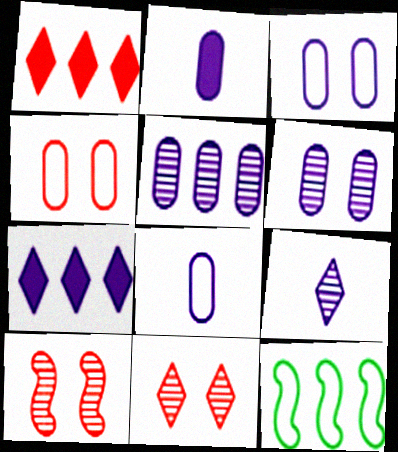[[1, 5, 12], 
[2, 3, 5], 
[2, 11, 12]]